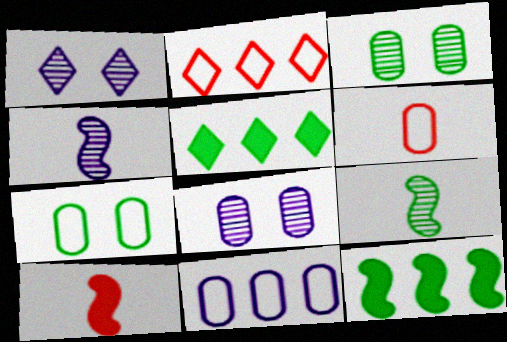[[1, 6, 12], 
[5, 7, 9], 
[6, 7, 11]]